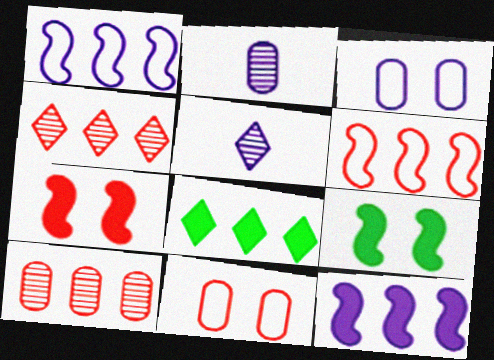[[1, 8, 10], 
[3, 5, 12]]